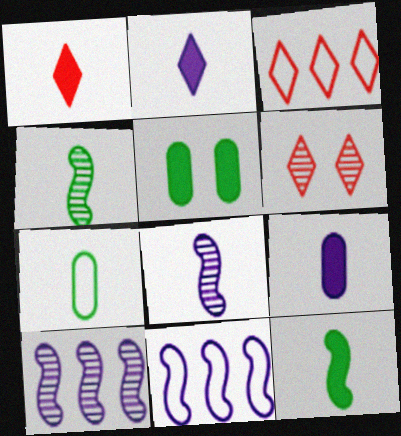[[1, 3, 6], 
[1, 7, 8], 
[1, 9, 12], 
[3, 5, 8]]